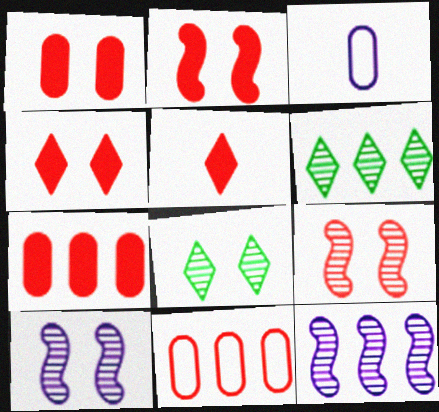[[1, 2, 4], 
[2, 3, 6], 
[2, 5, 7], 
[5, 9, 11]]